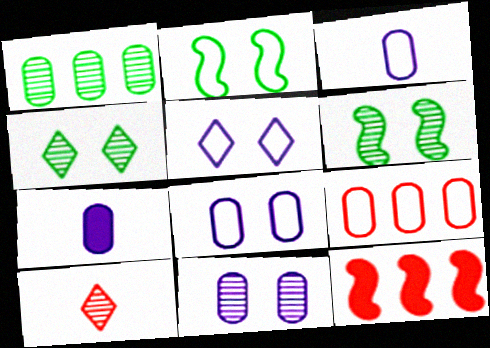[[3, 4, 12]]